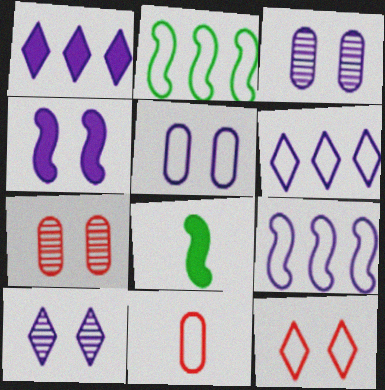[[4, 5, 10], 
[6, 7, 8]]